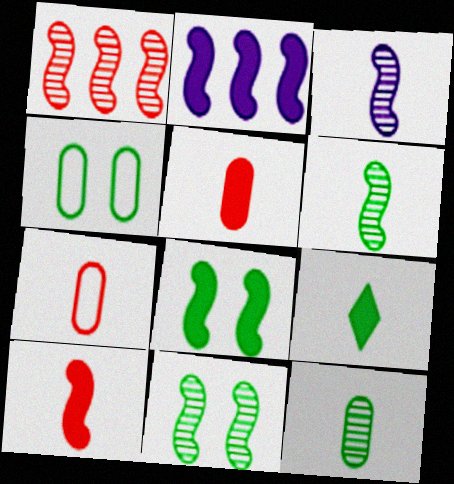[[1, 3, 11], 
[2, 8, 10], 
[3, 7, 9]]